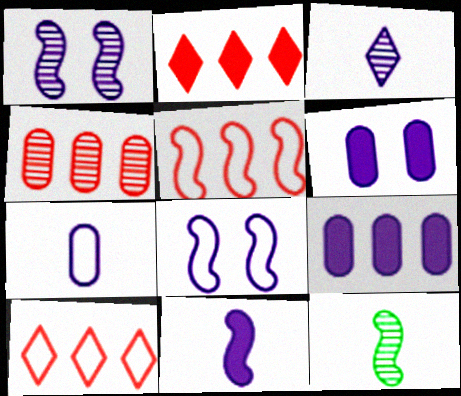[[2, 4, 5], 
[3, 7, 11], 
[3, 8, 9], 
[6, 10, 12]]